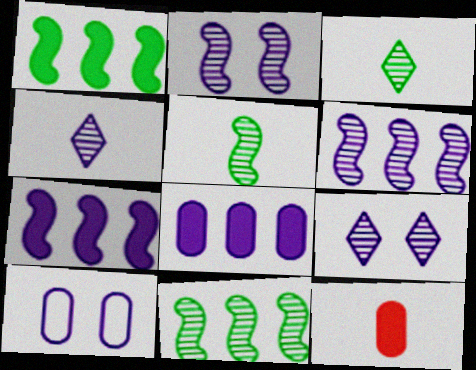[[4, 7, 10]]